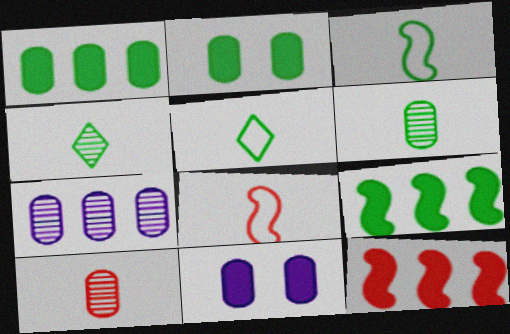[]